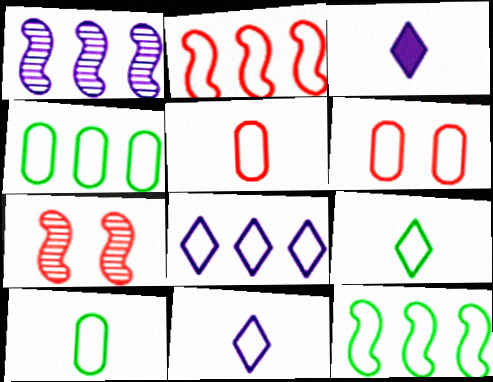[[2, 4, 8], 
[3, 4, 7], 
[6, 11, 12]]